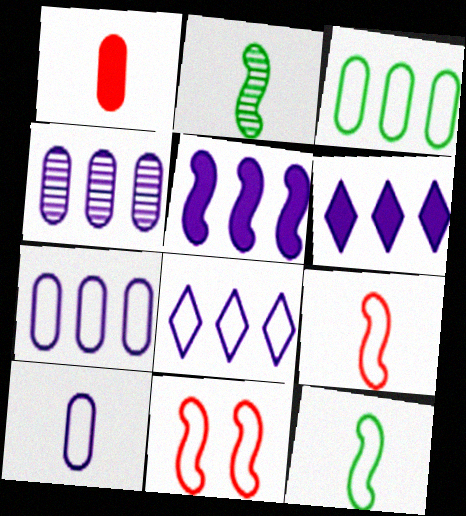[[2, 5, 11], 
[4, 5, 8]]